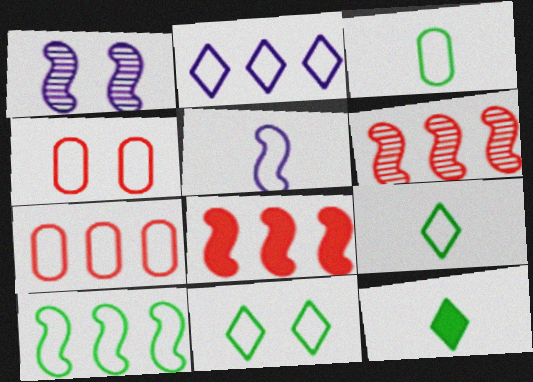[[1, 7, 12], 
[2, 7, 10], 
[3, 10, 11], 
[5, 7, 11]]